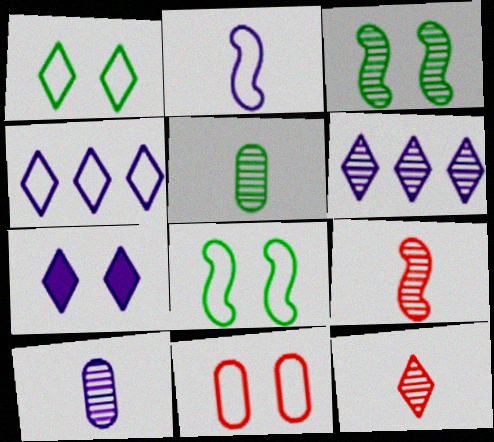[[3, 7, 11]]